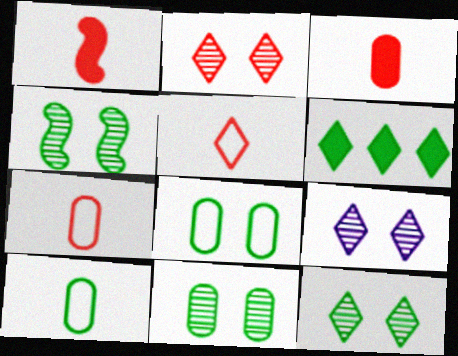[[2, 9, 12], 
[4, 6, 10], 
[4, 11, 12], 
[5, 6, 9]]